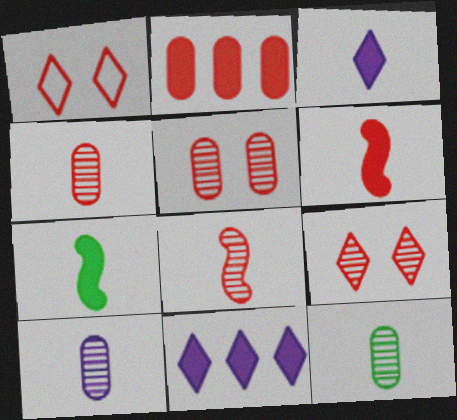[[1, 2, 8], 
[4, 10, 12]]